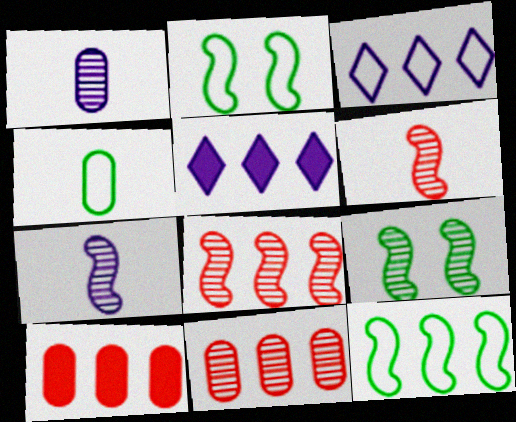[[5, 11, 12], 
[7, 8, 9]]